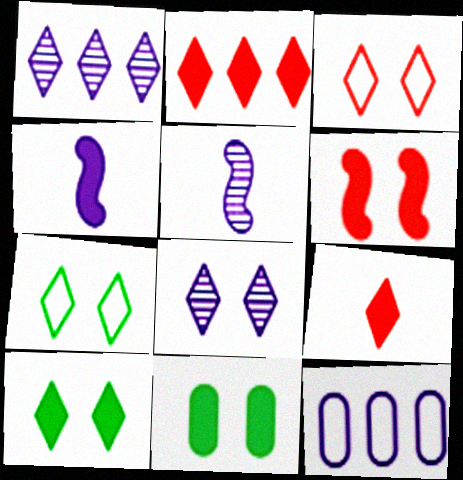[[1, 7, 9], 
[2, 4, 11], 
[3, 8, 10], 
[4, 8, 12]]